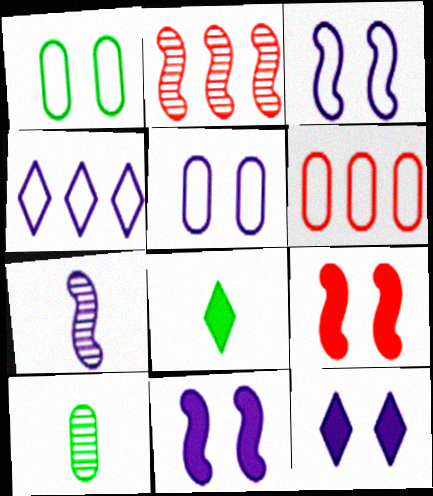[[2, 5, 8], 
[4, 9, 10]]